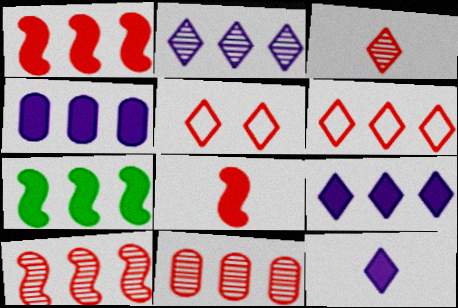[[1, 6, 11], 
[5, 8, 11]]